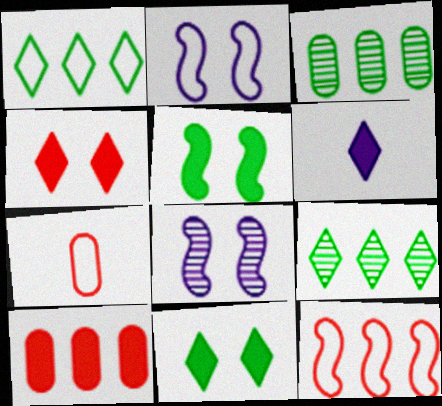[[1, 2, 7], 
[5, 6, 10]]